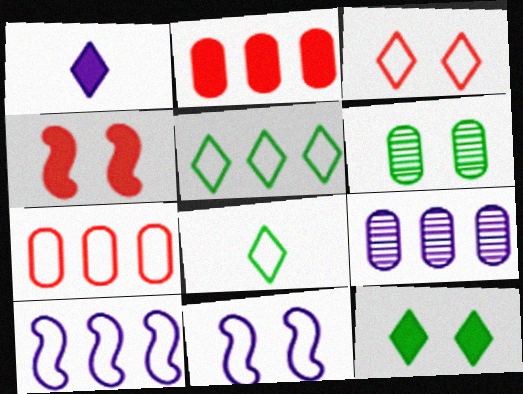[[1, 9, 11], 
[4, 8, 9], 
[5, 7, 10], 
[7, 8, 11]]